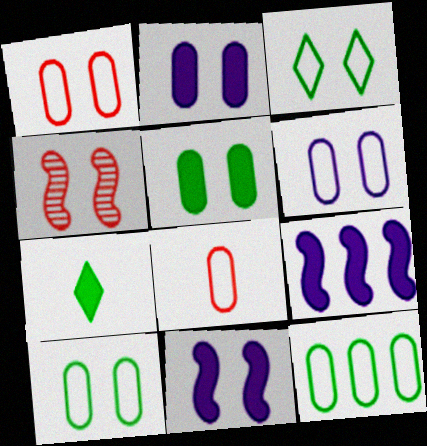[[1, 6, 10], 
[2, 3, 4], 
[6, 8, 12]]